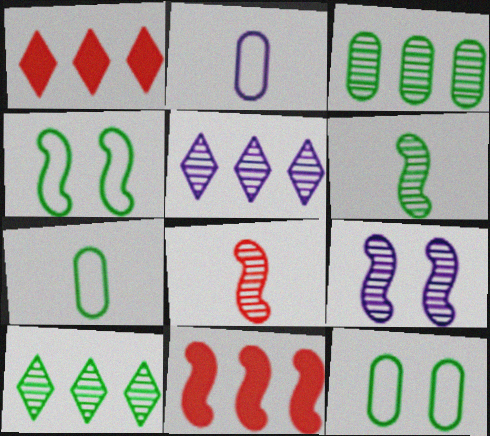[[1, 7, 9]]